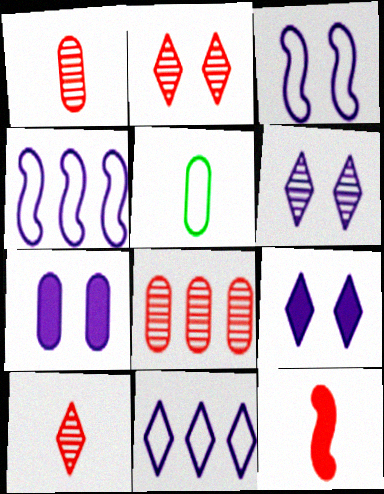[[3, 6, 7], 
[5, 7, 8]]